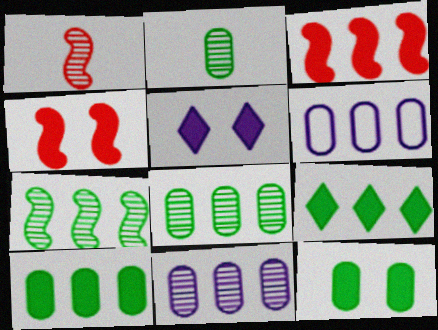[[4, 5, 12]]